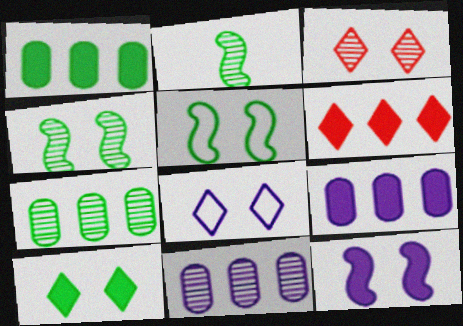[[2, 3, 11], 
[3, 8, 10]]